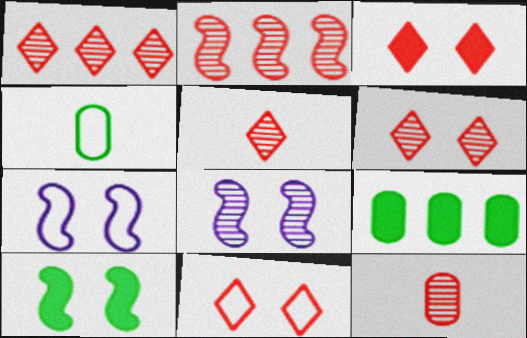[[1, 5, 6], 
[2, 6, 12], 
[3, 6, 11], 
[5, 7, 9]]